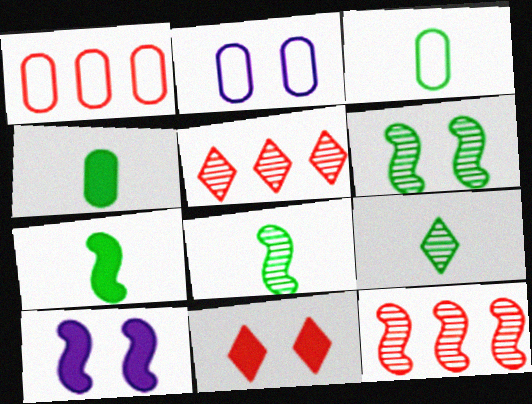[[1, 2, 3], 
[1, 9, 10], 
[2, 5, 7], 
[2, 6, 11], 
[3, 5, 10], 
[3, 7, 9]]